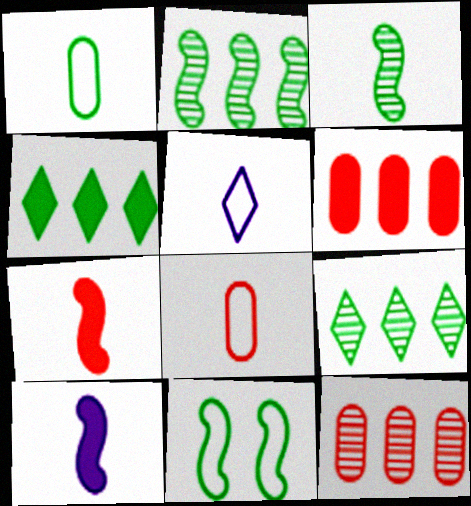[]